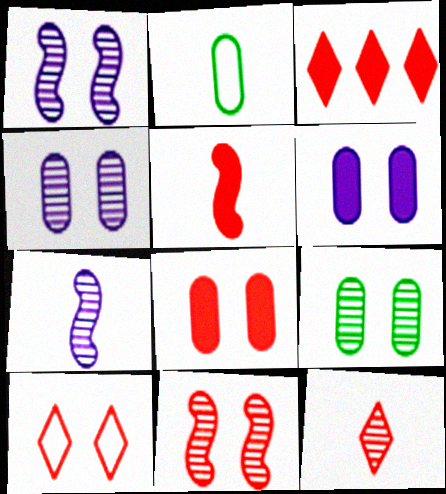[[1, 2, 3], 
[3, 5, 8], 
[3, 10, 12], 
[8, 10, 11]]